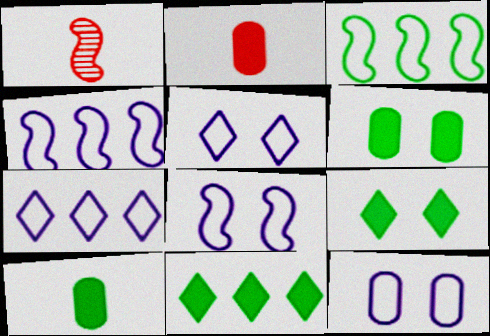[[1, 6, 7], 
[1, 11, 12], 
[5, 8, 12]]